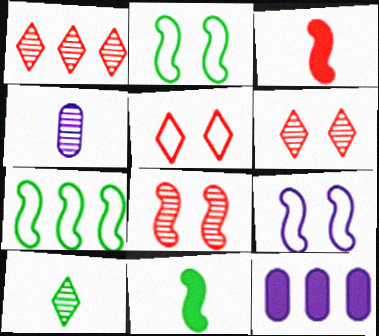[[1, 7, 12]]